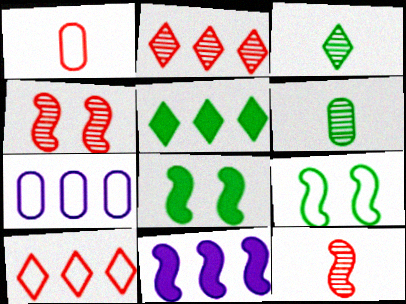[[5, 6, 9], 
[9, 11, 12]]